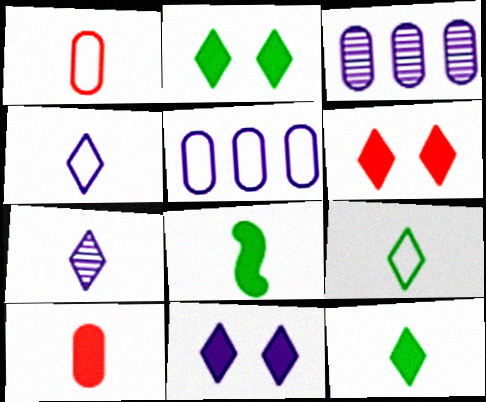[[1, 7, 8], 
[2, 6, 11]]